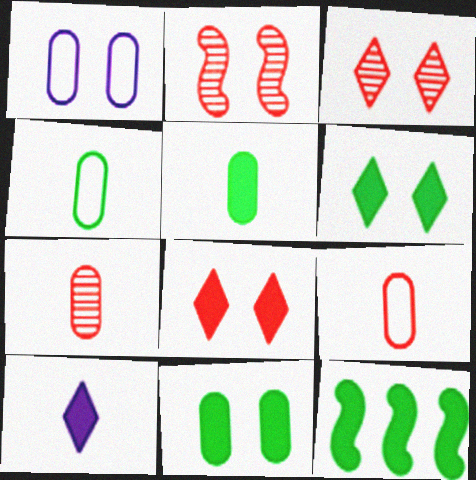[[1, 2, 6], 
[5, 6, 12]]